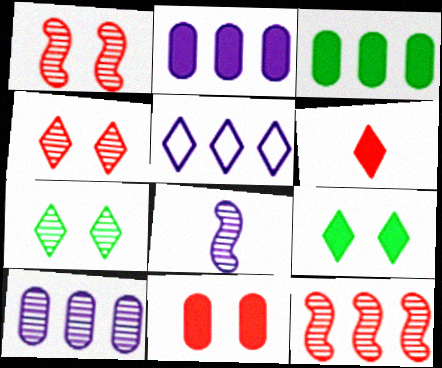[[3, 5, 12], 
[5, 6, 7]]